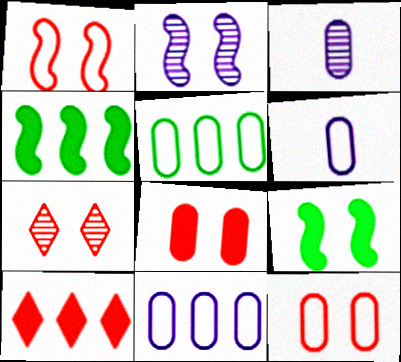[[1, 2, 9], 
[1, 7, 8], 
[3, 5, 8], 
[4, 6, 7], 
[5, 6, 12]]